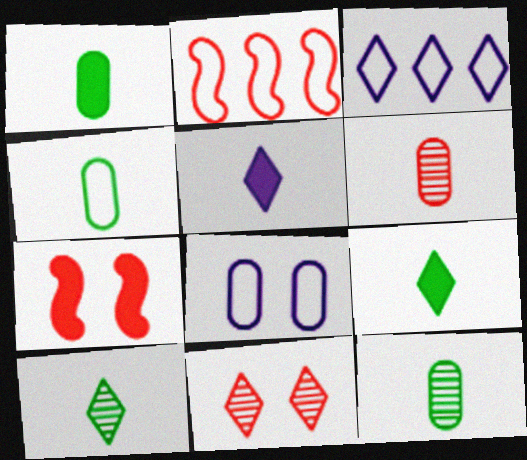[[1, 4, 12], 
[3, 7, 12], 
[3, 9, 11]]